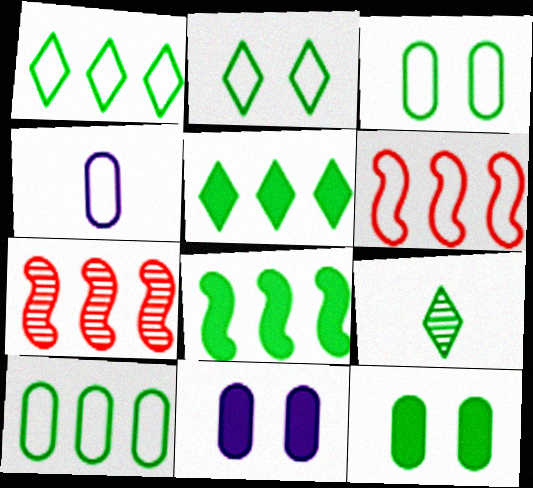[[2, 4, 6], 
[2, 5, 9], 
[3, 8, 9], 
[6, 9, 11]]